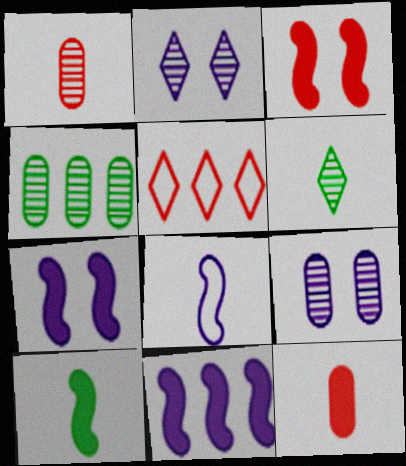[[1, 3, 5], 
[1, 4, 9], 
[3, 10, 11], 
[4, 5, 11], 
[5, 9, 10], 
[6, 8, 12]]